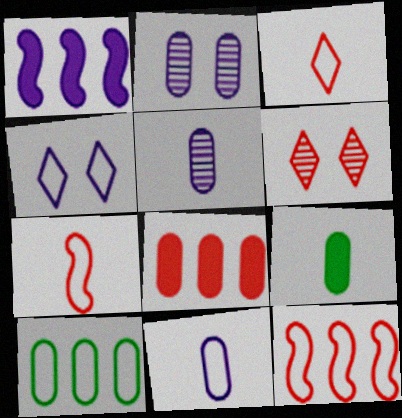[[1, 4, 5], 
[4, 7, 10], 
[6, 7, 8]]